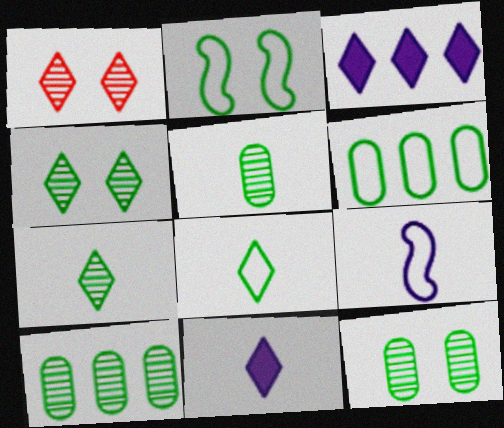[[1, 3, 8], 
[2, 6, 8], 
[5, 10, 12]]